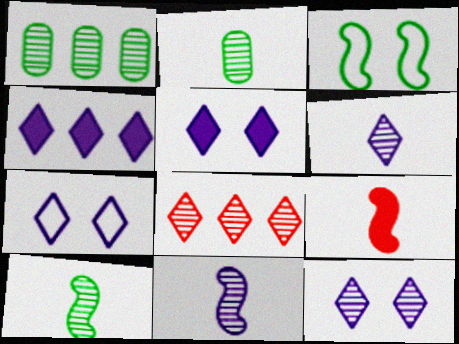[[1, 7, 9], 
[4, 6, 7], 
[5, 7, 12]]